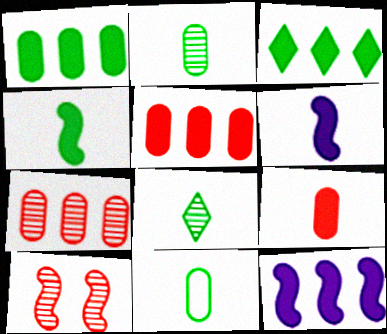[[3, 5, 12], 
[4, 8, 11]]